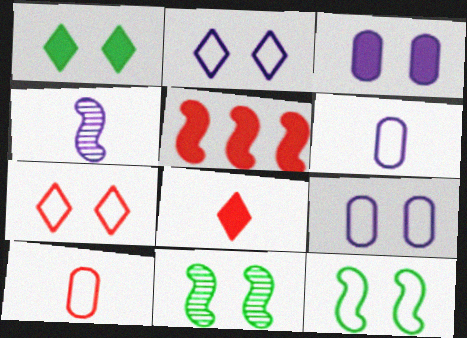[[3, 7, 11], 
[4, 5, 12], 
[7, 9, 12]]